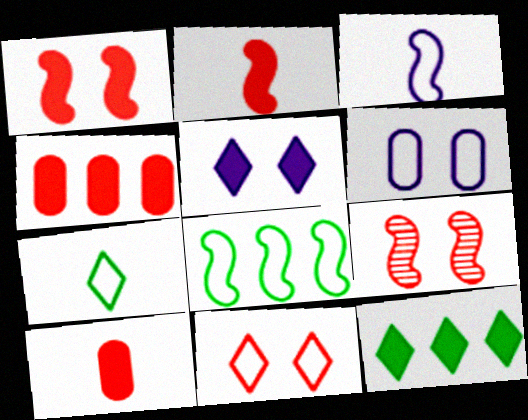[]